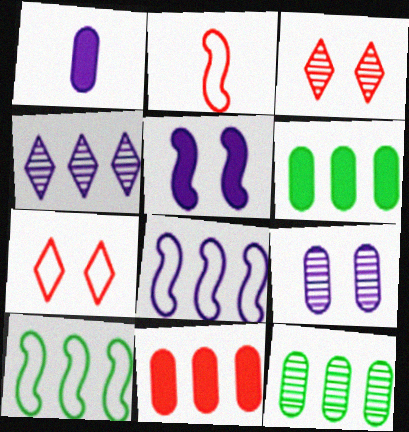[[1, 3, 10], 
[2, 3, 11], 
[4, 10, 11]]